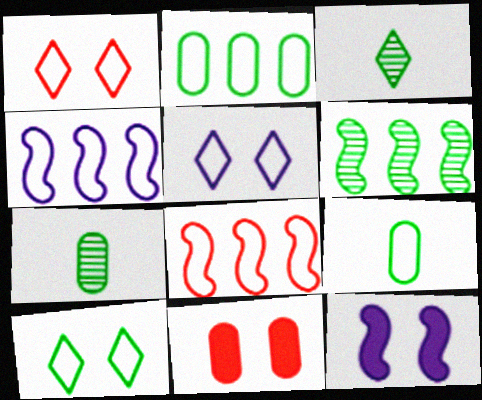[[1, 4, 9], 
[1, 5, 10], 
[3, 4, 11], 
[5, 8, 9]]